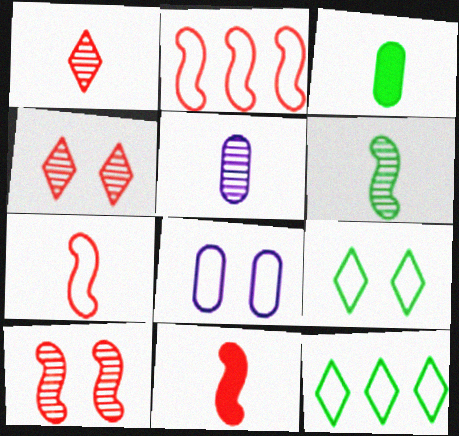[[1, 5, 6], 
[2, 10, 11], 
[7, 8, 12]]